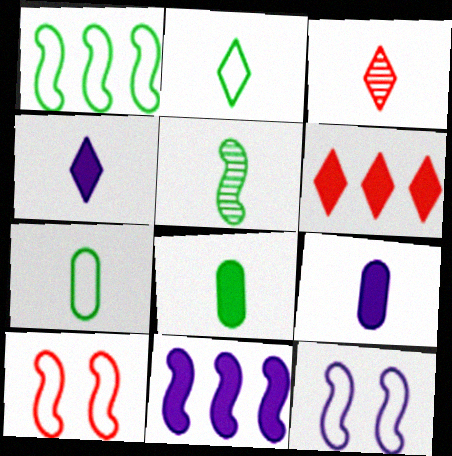[[2, 3, 4], 
[2, 5, 8], 
[5, 10, 11]]